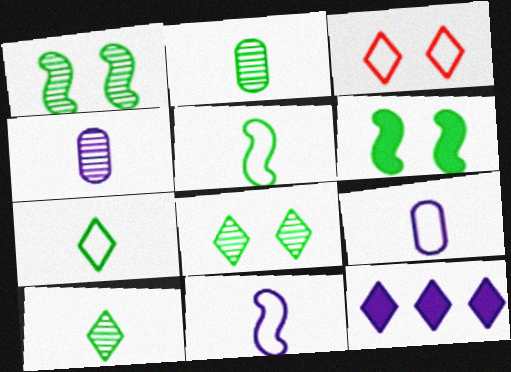[[3, 10, 12]]